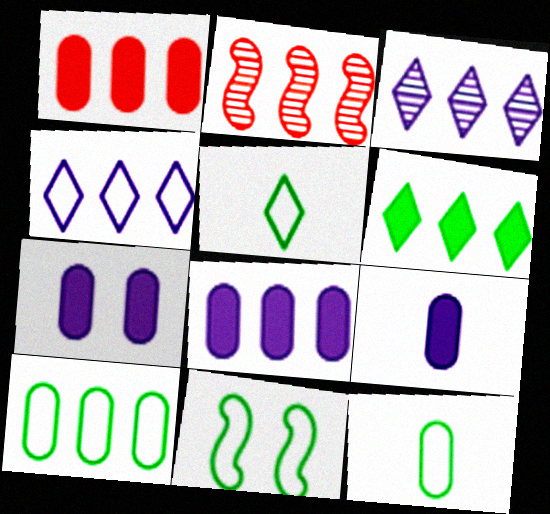[[2, 5, 7], 
[5, 10, 11], 
[7, 8, 9]]